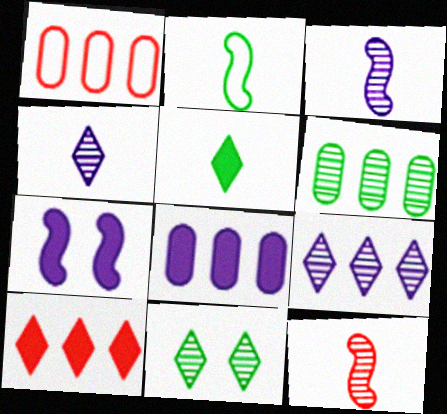[[1, 6, 8]]